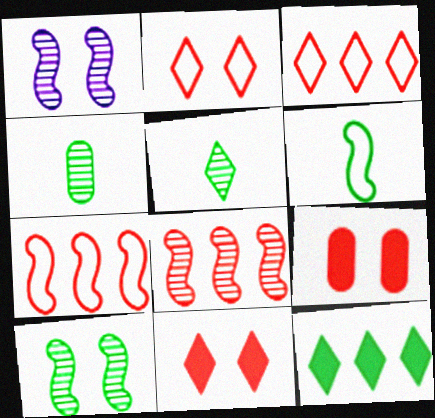[]